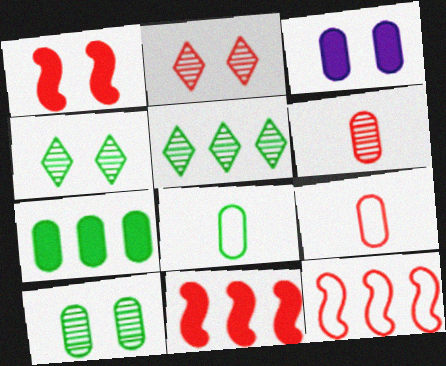[[2, 9, 11], 
[7, 8, 10]]